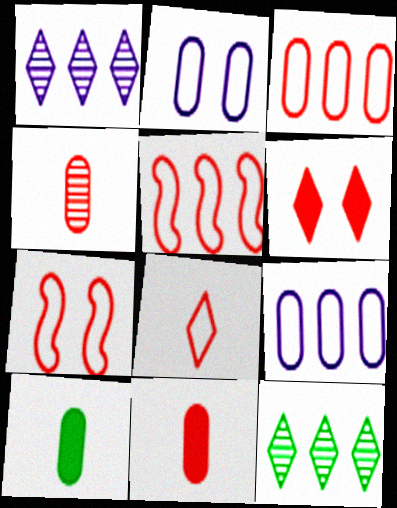[[1, 7, 10], 
[3, 7, 8], 
[4, 5, 6]]